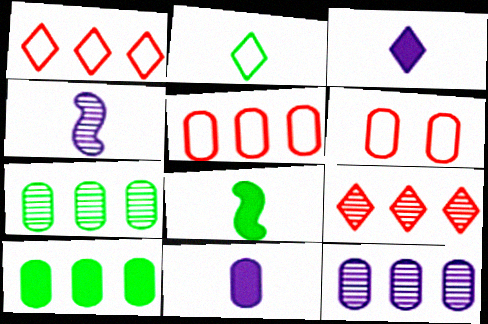[[5, 10, 12], 
[6, 7, 11]]